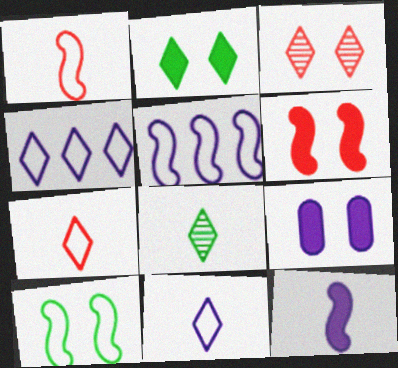[[1, 5, 10], 
[2, 6, 9], 
[3, 9, 10]]